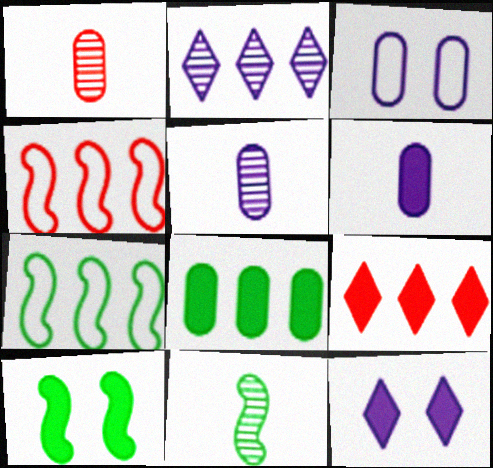[[1, 3, 8], 
[1, 7, 12], 
[2, 4, 8], 
[3, 9, 11], 
[6, 9, 10], 
[7, 10, 11]]